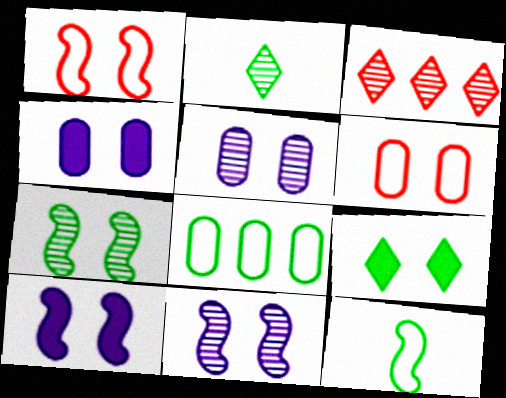[[1, 5, 9], 
[1, 7, 10], 
[3, 4, 12], 
[6, 9, 11]]